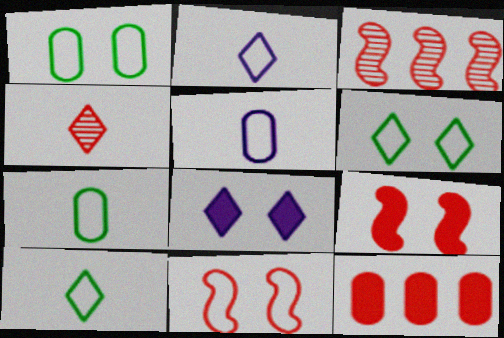[[3, 7, 8], 
[4, 11, 12]]